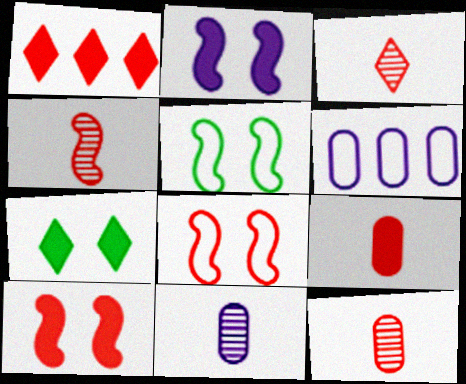[[1, 5, 11], 
[1, 8, 12], 
[1, 9, 10], 
[3, 4, 12], 
[4, 6, 7]]